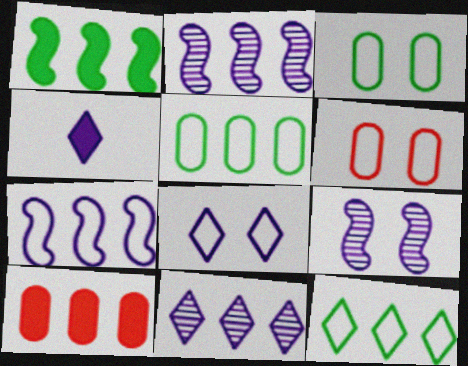[[2, 10, 12], 
[4, 8, 11]]